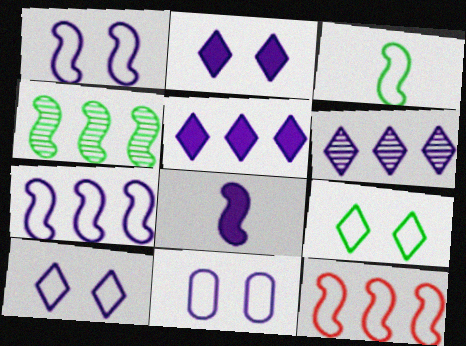[[1, 3, 12], 
[1, 10, 11], 
[6, 8, 11]]